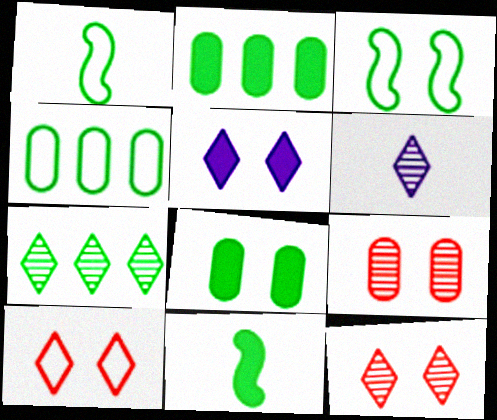[[1, 7, 8], 
[3, 5, 9], 
[6, 7, 12]]